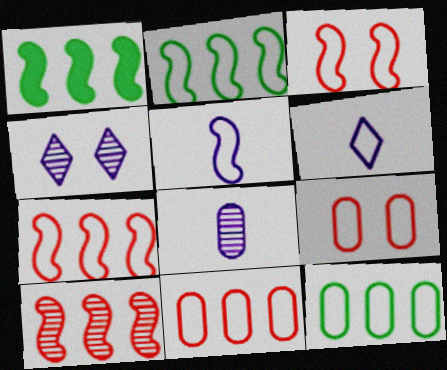[[2, 3, 5], 
[2, 6, 9], 
[3, 6, 12]]